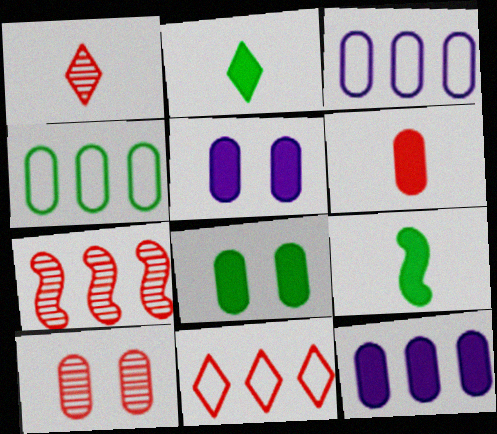[[1, 7, 10], 
[6, 8, 12]]